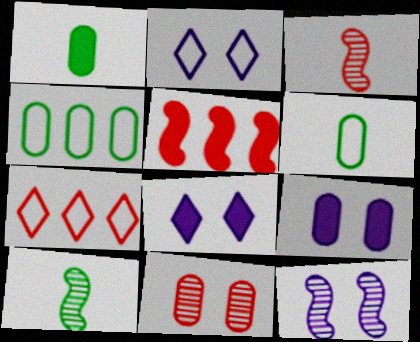[[1, 5, 8], 
[1, 7, 12], 
[2, 9, 12], 
[3, 4, 8], 
[7, 9, 10]]